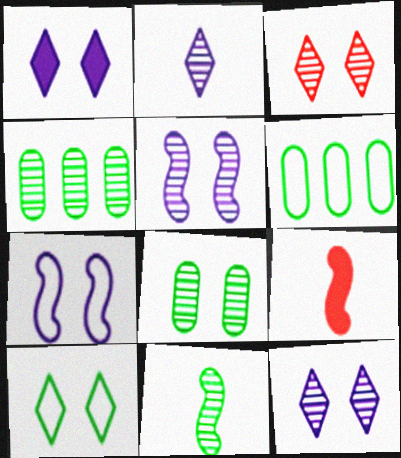[[1, 3, 10], 
[3, 5, 8], 
[6, 9, 12]]